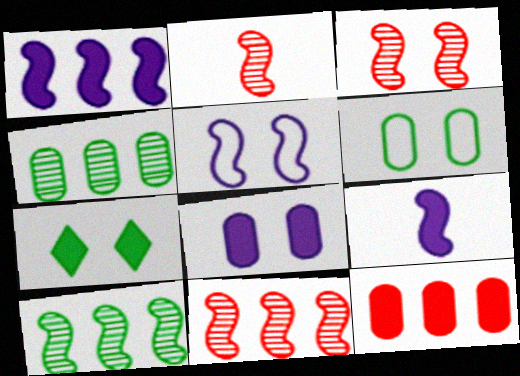[[2, 3, 11], 
[7, 9, 12]]